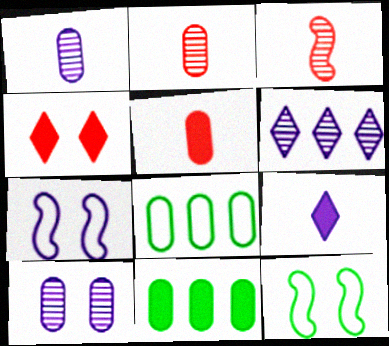[[4, 10, 12], 
[5, 6, 12], 
[5, 8, 10]]